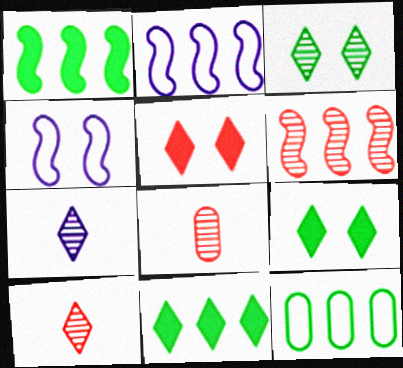[[1, 2, 6], 
[2, 8, 9], 
[4, 8, 11]]